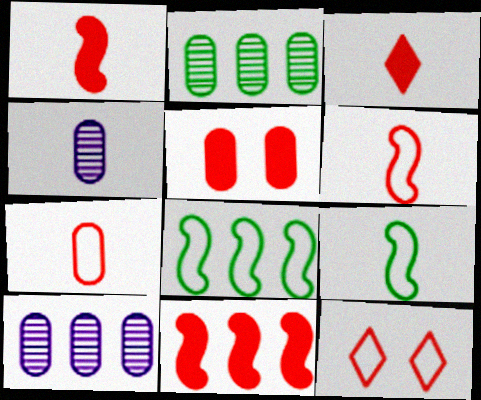[[3, 4, 9], 
[3, 5, 11]]